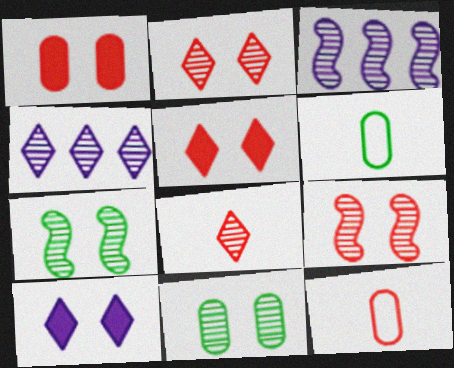[[3, 5, 6], 
[3, 8, 11]]